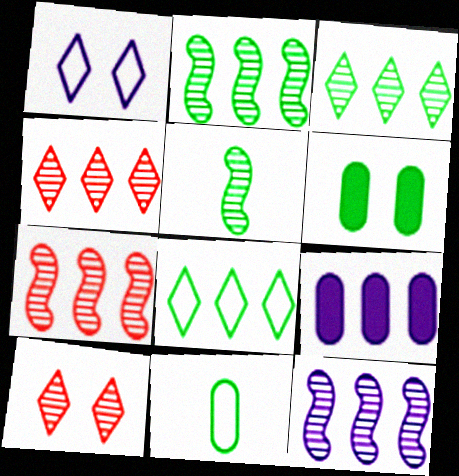[[2, 7, 12], 
[5, 6, 8], 
[7, 8, 9]]